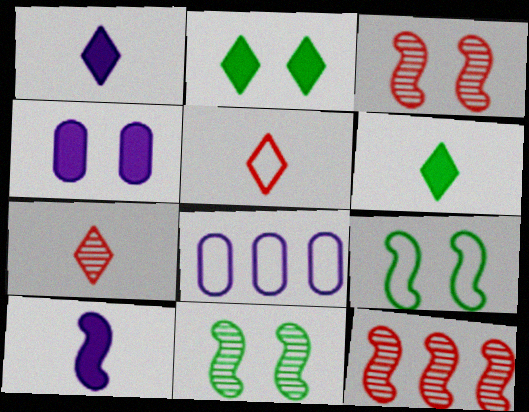[[3, 6, 8], 
[5, 8, 9], 
[9, 10, 12]]